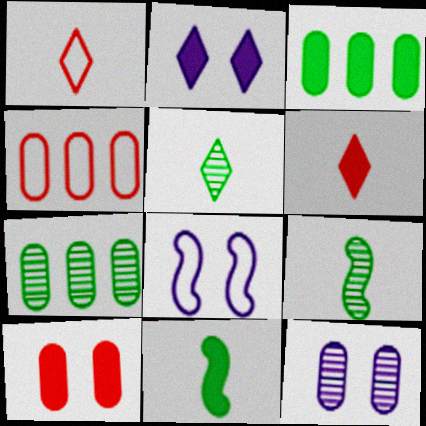[[2, 4, 9], 
[2, 8, 12], 
[6, 7, 8]]